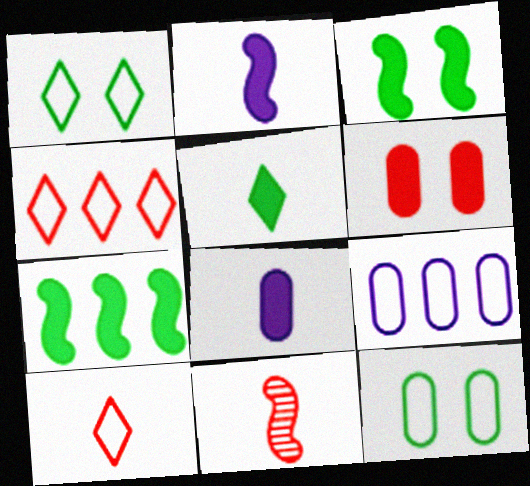[[4, 6, 11]]